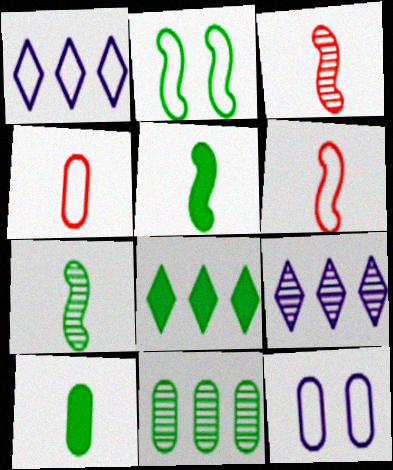[[1, 2, 4], 
[3, 8, 12]]